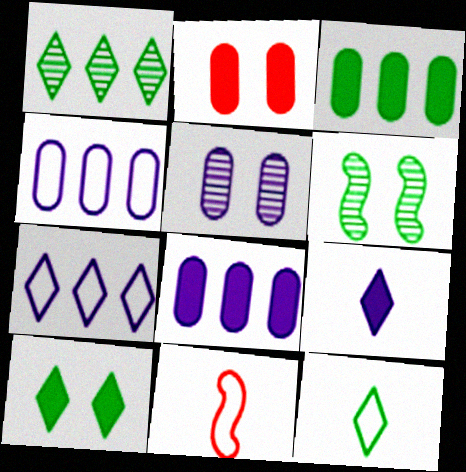[[1, 10, 12], 
[3, 6, 12]]